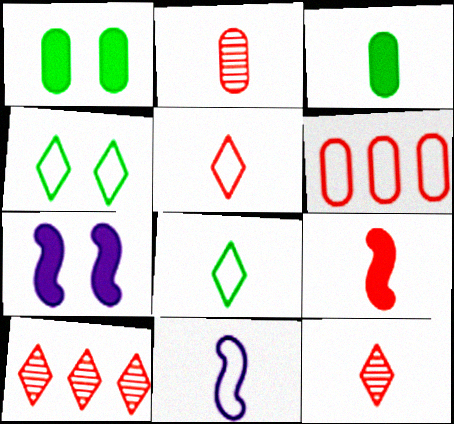[[1, 10, 11], 
[2, 5, 9], 
[3, 11, 12], 
[4, 6, 11]]